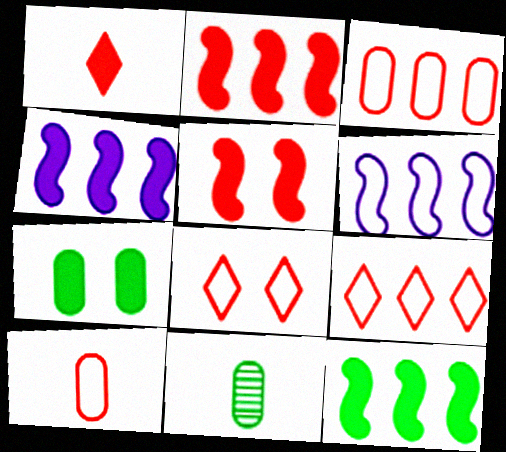[[1, 4, 7], 
[2, 4, 12], 
[4, 8, 11]]